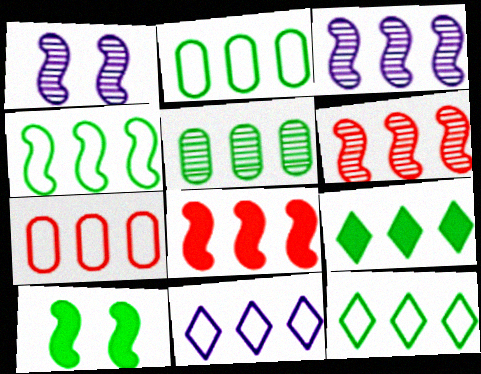[[2, 4, 12], 
[3, 4, 8], 
[3, 7, 9], 
[4, 5, 9], 
[4, 7, 11], 
[5, 8, 11]]